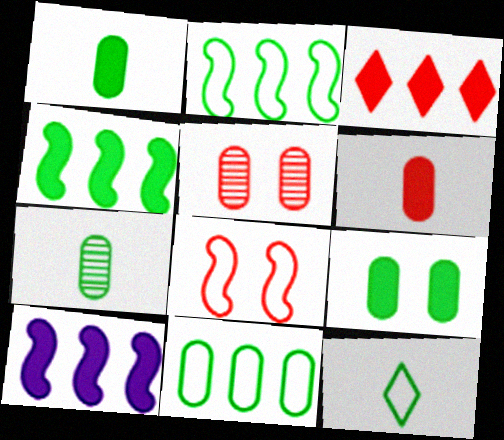[[5, 10, 12], 
[7, 9, 11]]